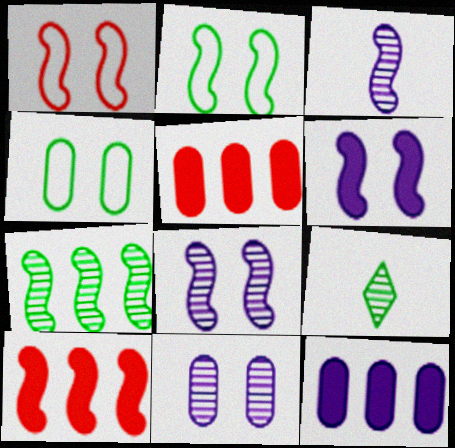[[1, 9, 12], 
[2, 3, 10]]